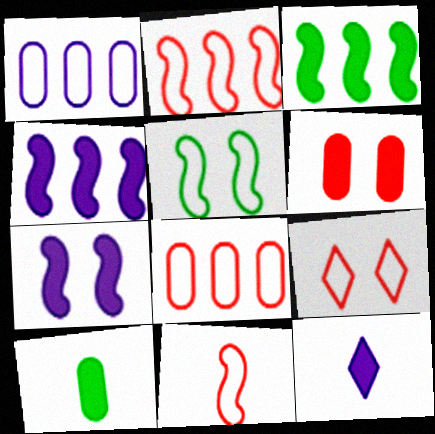[[3, 6, 12], 
[8, 9, 11]]